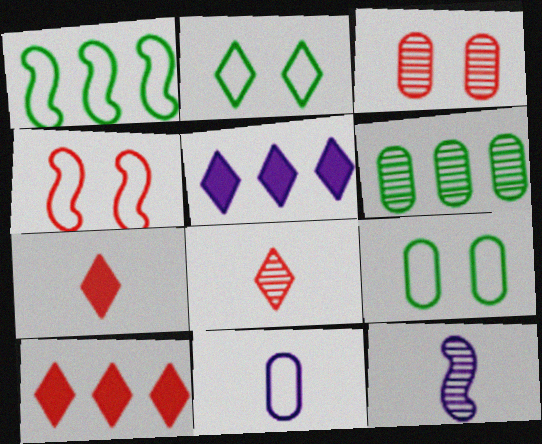[[2, 5, 8], 
[9, 10, 12]]